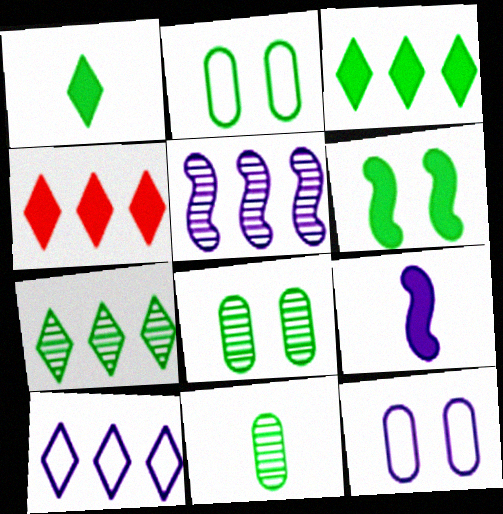[[4, 7, 10]]